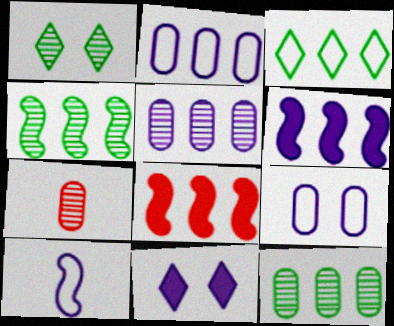[[3, 5, 8], 
[5, 10, 11]]